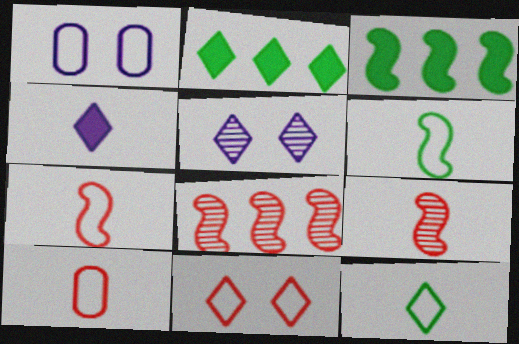[[1, 2, 9], 
[3, 5, 10]]